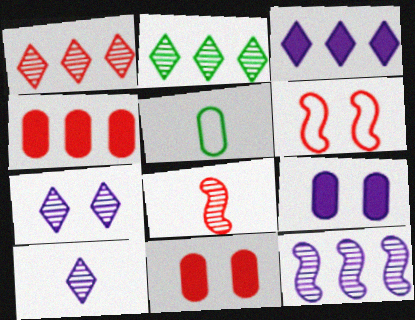[]